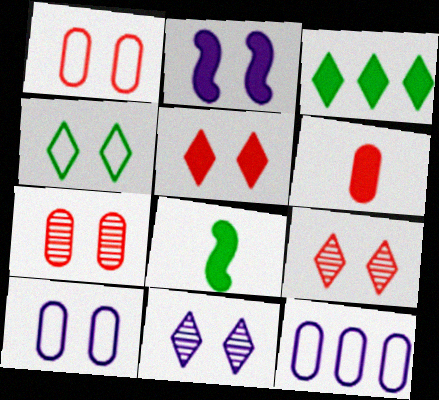[[2, 3, 6], 
[2, 4, 7], 
[2, 10, 11], 
[4, 5, 11], 
[8, 9, 12]]